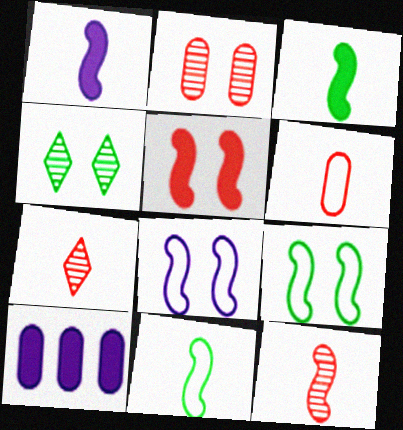[[1, 11, 12], 
[7, 9, 10]]